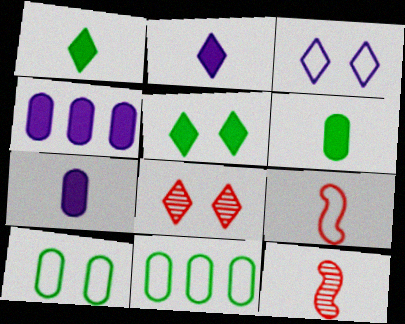[[3, 5, 8], 
[3, 9, 11]]